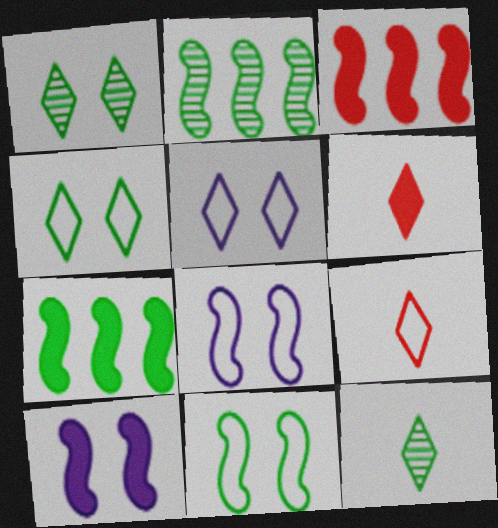[]